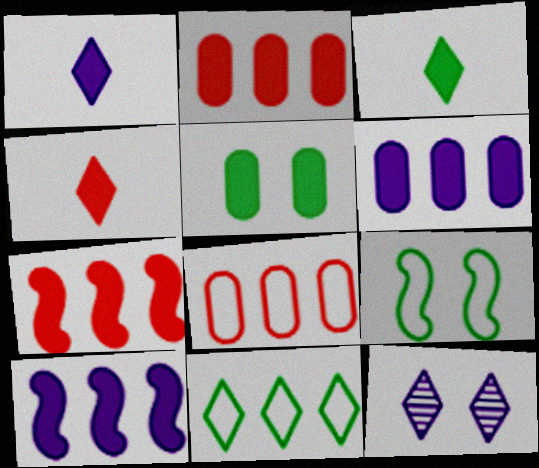[[1, 3, 4], 
[1, 5, 7], 
[4, 5, 10], 
[4, 11, 12]]